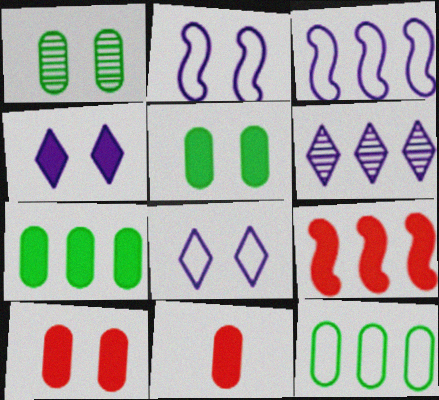[[6, 9, 12]]